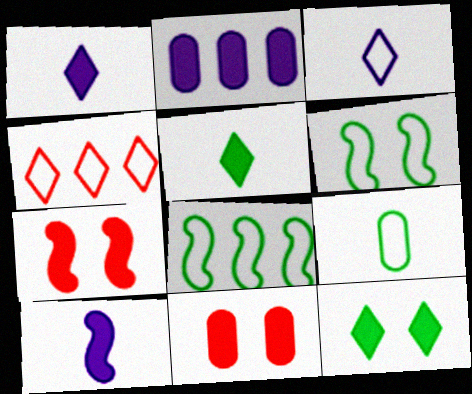[[2, 5, 7]]